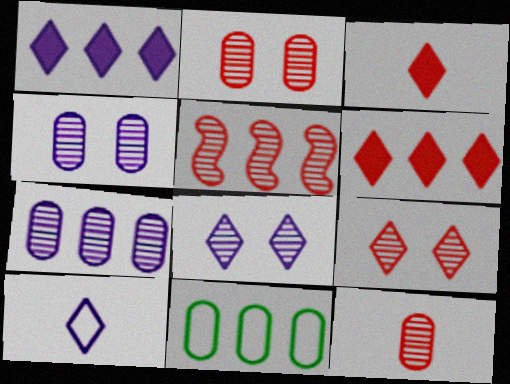[[1, 5, 11], 
[1, 8, 10], 
[5, 9, 12]]